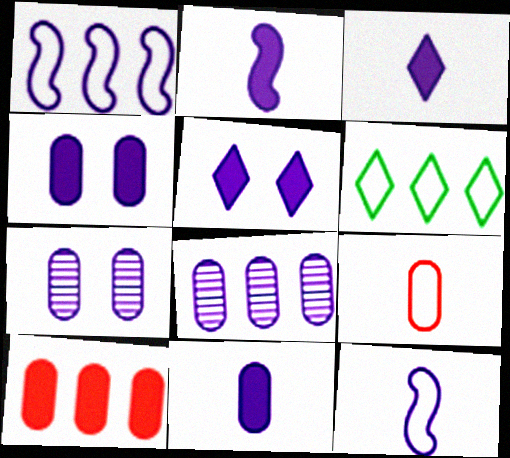[[1, 3, 7], 
[2, 3, 11], 
[5, 8, 12]]